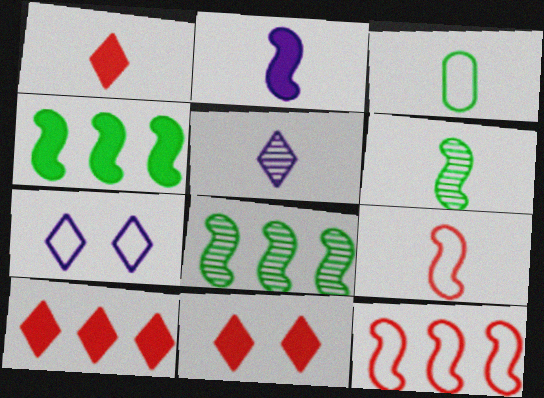[[1, 10, 11], 
[2, 6, 9], 
[3, 7, 12]]